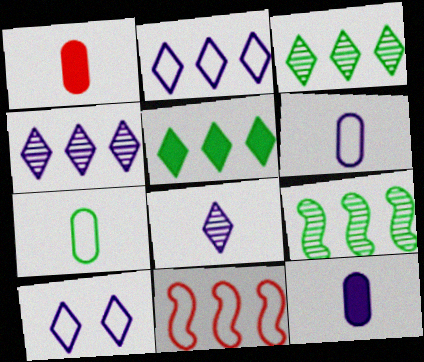[[1, 9, 10], 
[7, 10, 11]]